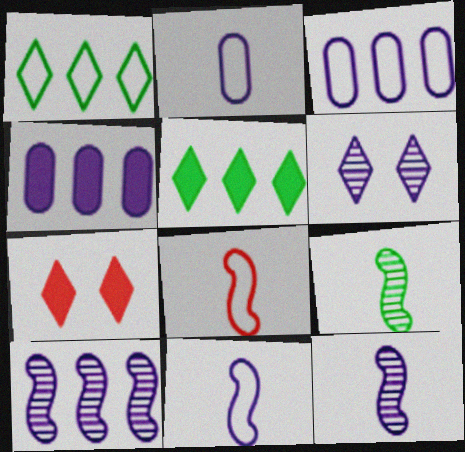[[3, 7, 9], 
[4, 6, 11]]